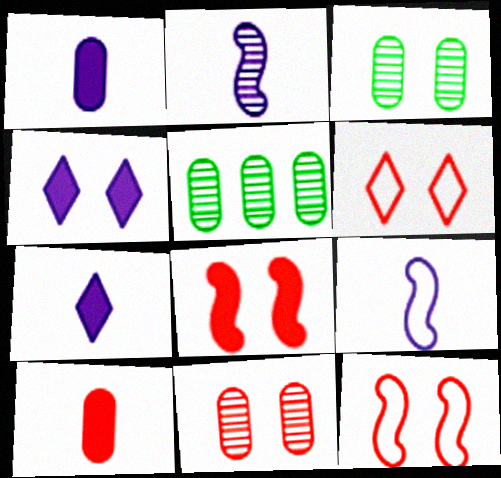[[3, 4, 12], 
[5, 7, 12], 
[6, 8, 11]]